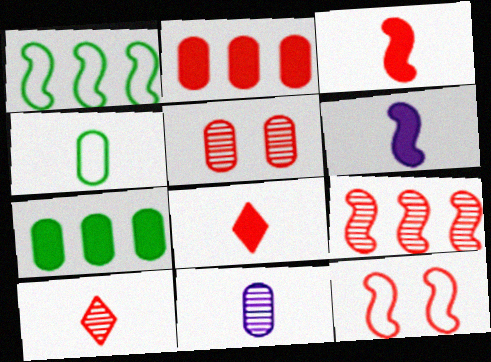[[2, 10, 12], 
[3, 9, 12], 
[4, 6, 10], 
[5, 9, 10]]